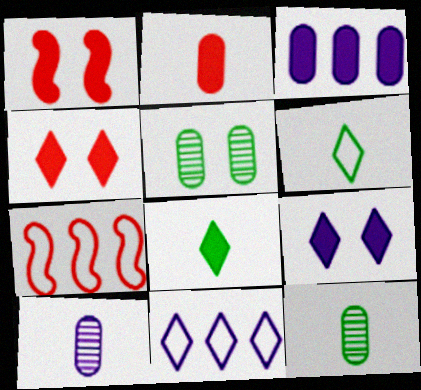[[1, 3, 8], 
[1, 11, 12], 
[7, 9, 12]]